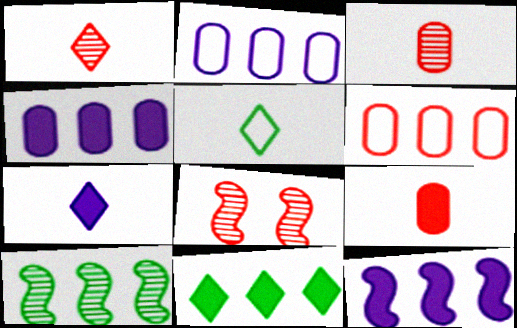[[1, 5, 7], 
[4, 5, 8]]